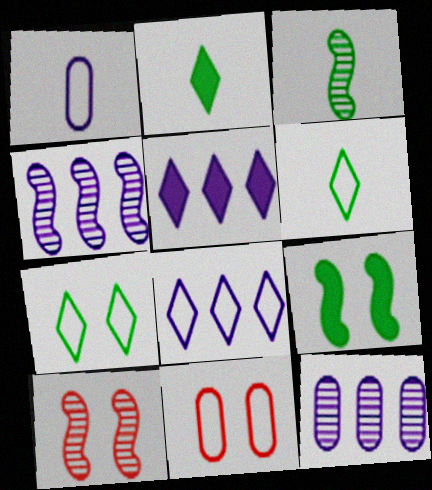[[2, 4, 11], 
[3, 4, 10], 
[3, 5, 11]]